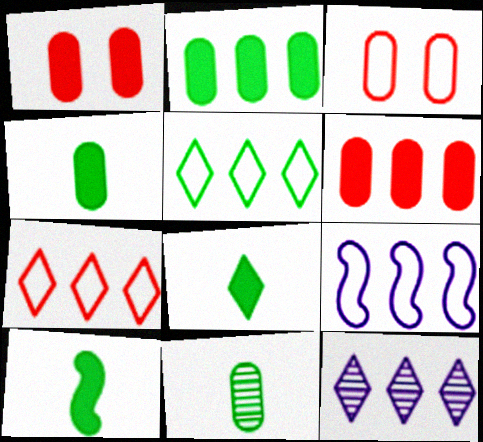[[3, 10, 12], 
[4, 8, 10]]